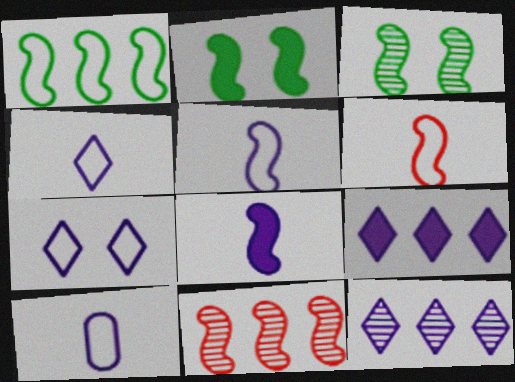[[2, 5, 11], 
[4, 5, 10]]